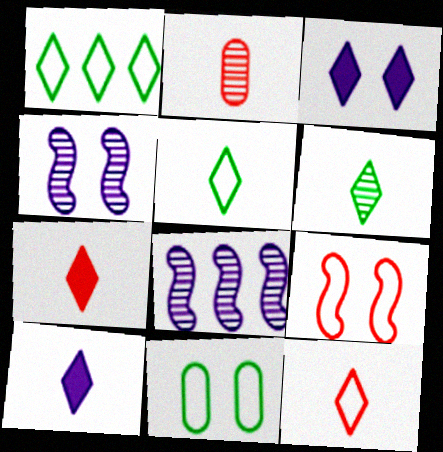[[6, 10, 12], 
[7, 8, 11]]